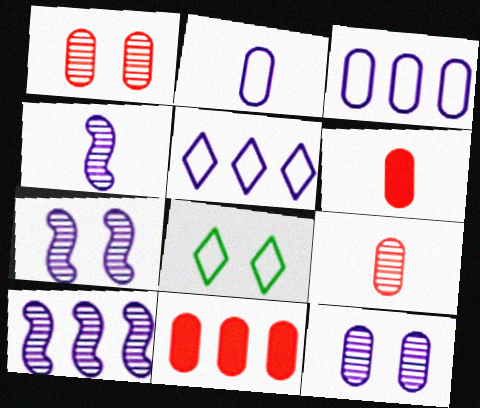[[4, 7, 10], 
[4, 8, 11], 
[6, 8, 10]]